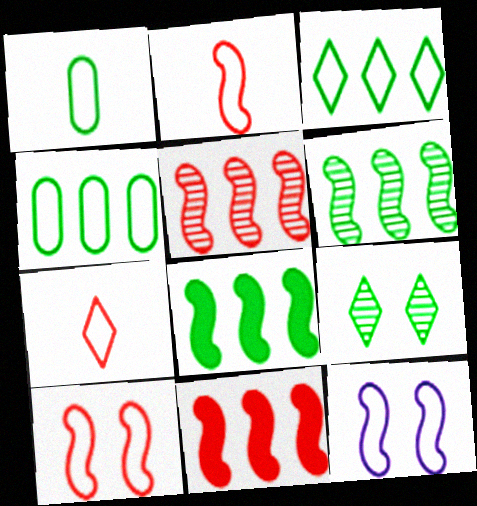[[1, 8, 9], 
[4, 7, 12]]